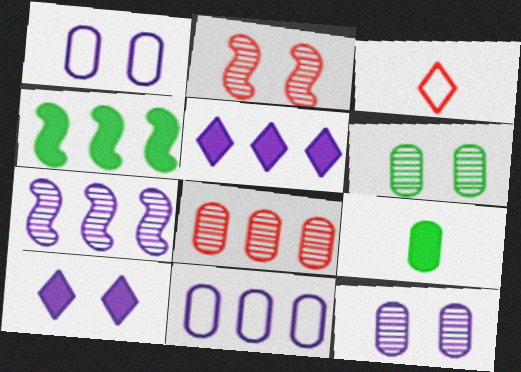[[1, 8, 9], 
[3, 4, 12], 
[5, 7, 11]]